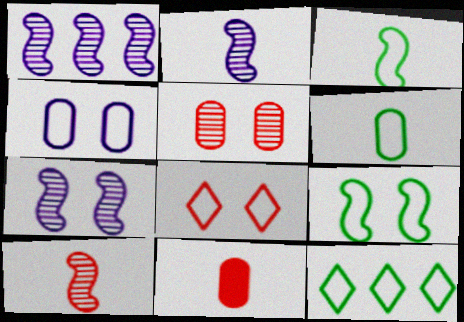[[1, 2, 7], 
[4, 8, 9], 
[6, 9, 12], 
[7, 11, 12]]